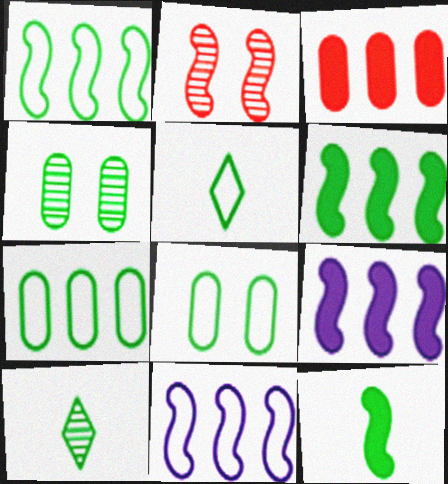[[1, 5, 8], 
[2, 11, 12], 
[4, 5, 6], 
[6, 8, 10]]